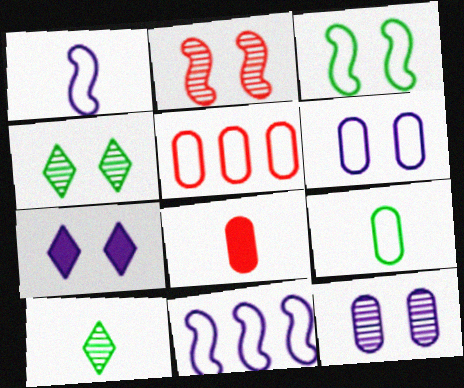[[1, 8, 10], 
[2, 4, 12], 
[4, 8, 11], 
[5, 6, 9]]